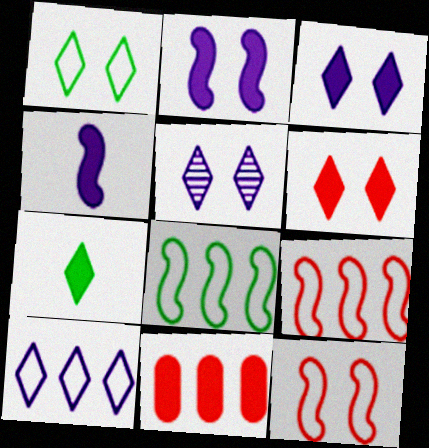[[1, 5, 6], 
[2, 7, 11]]